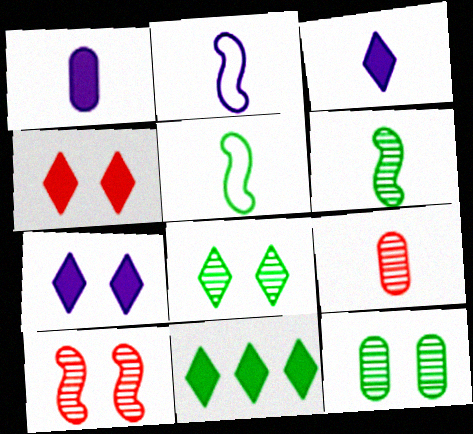[[3, 4, 11], 
[3, 5, 9], 
[5, 11, 12]]